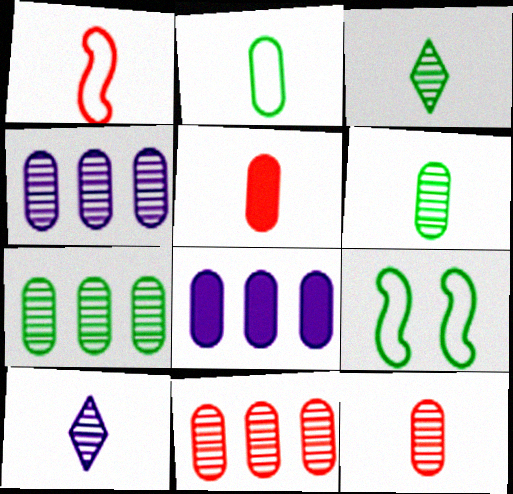[[4, 7, 11]]